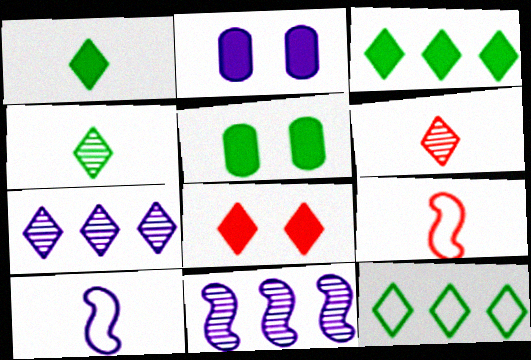[[2, 7, 10], 
[5, 7, 9]]